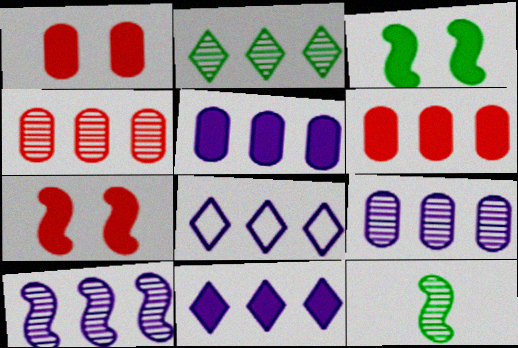[[1, 8, 12], 
[2, 4, 10], 
[5, 8, 10]]